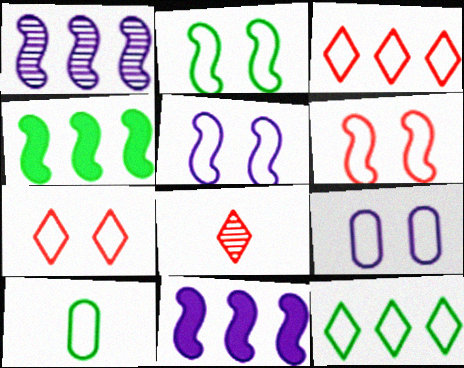[[2, 5, 6], 
[2, 7, 9], 
[2, 10, 12], 
[3, 5, 10], 
[4, 8, 9]]